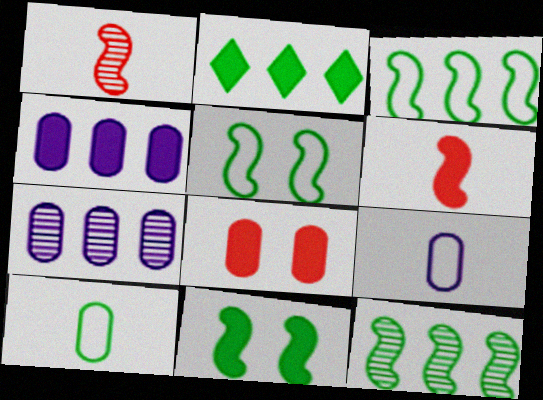[[7, 8, 10]]